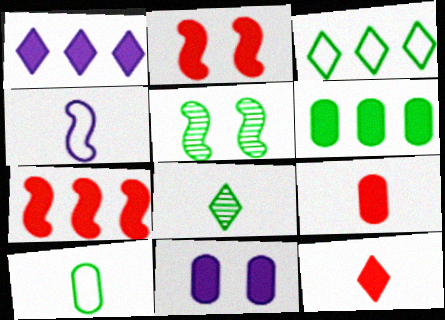[[1, 6, 7], 
[4, 5, 7], 
[4, 8, 9], 
[6, 9, 11]]